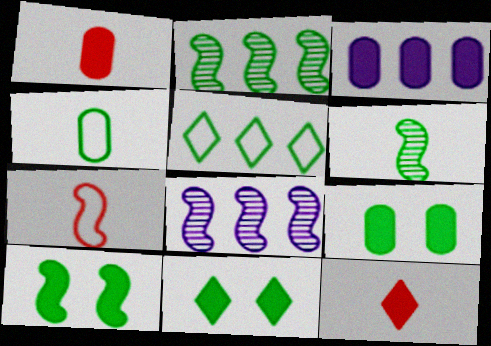[[1, 3, 9], 
[2, 4, 11], 
[3, 10, 12], 
[5, 6, 9], 
[7, 8, 10], 
[9, 10, 11]]